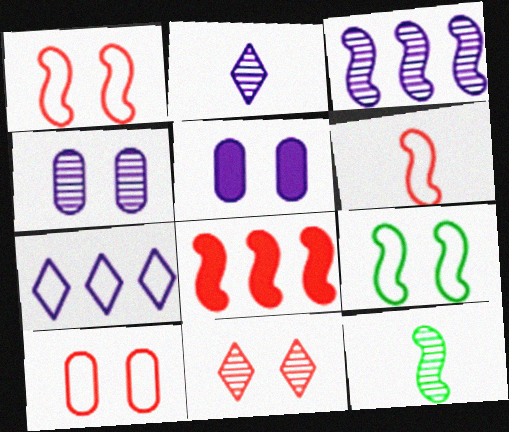[[2, 3, 4], 
[5, 9, 11]]